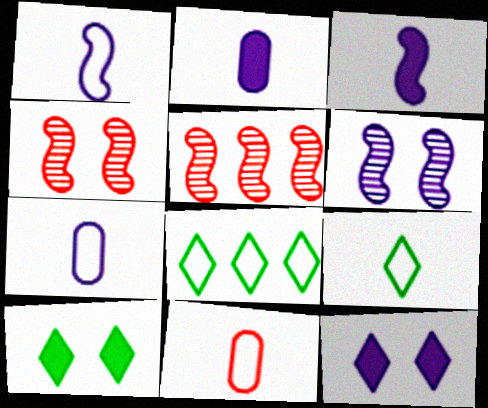[[1, 9, 11], 
[2, 4, 8], 
[5, 7, 10]]